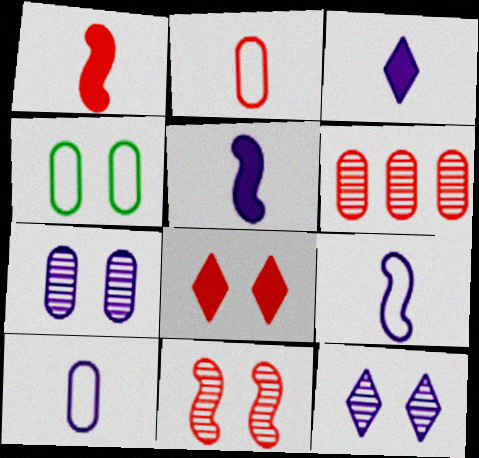[]